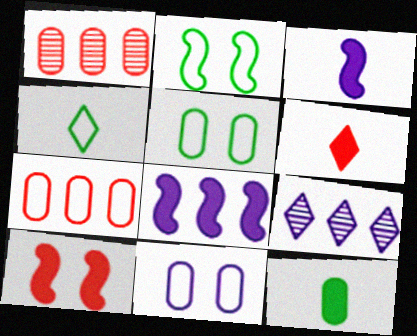[[1, 11, 12], 
[3, 6, 12], 
[3, 9, 11]]